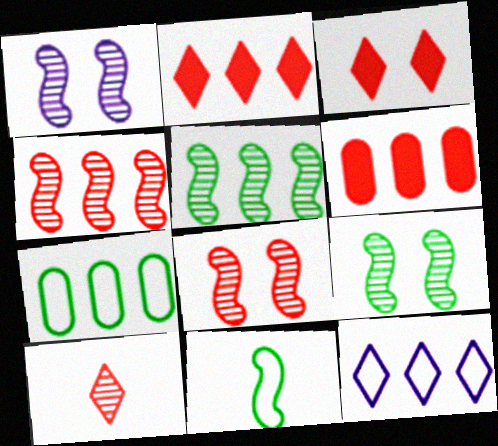[[1, 8, 9], 
[5, 6, 12]]